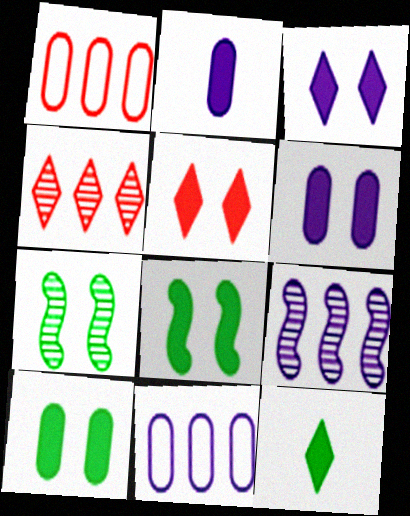[[5, 6, 8]]